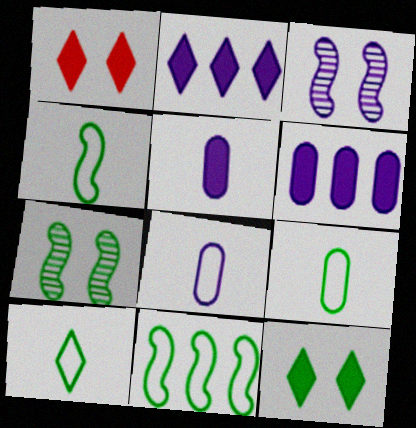[[2, 3, 8], 
[4, 9, 10]]